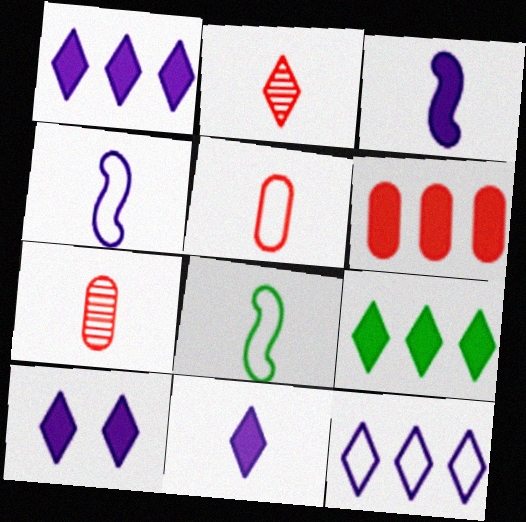[[1, 10, 11], 
[7, 8, 11]]